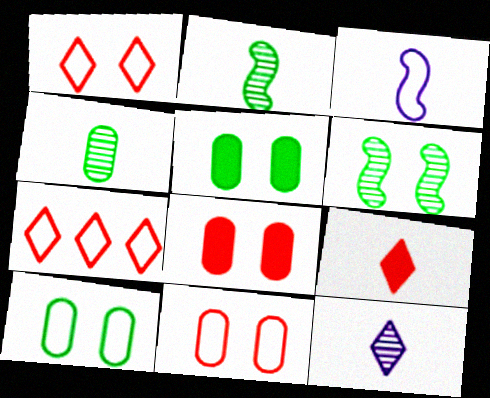[[3, 4, 9], 
[3, 7, 10]]